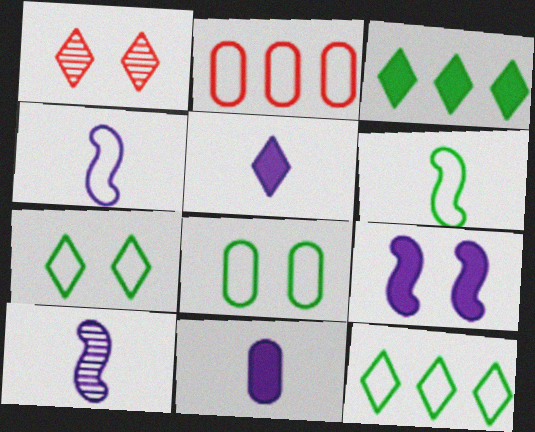[[1, 5, 12], 
[1, 8, 9], 
[2, 4, 7], 
[6, 8, 12]]